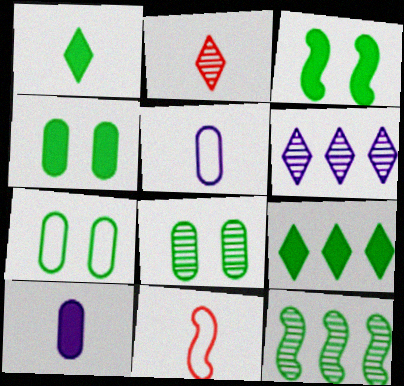[[1, 7, 12], 
[4, 6, 11], 
[4, 7, 8]]